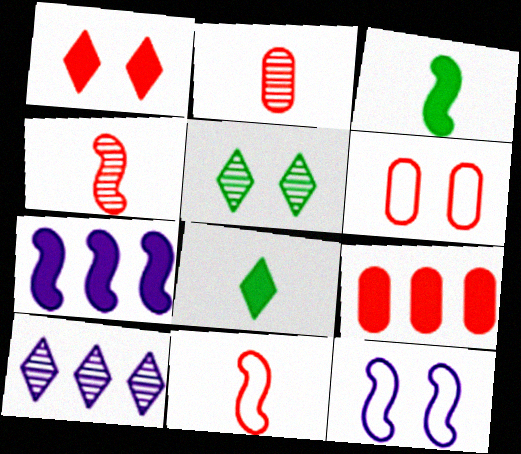[[2, 6, 9], 
[3, 6, 10]]